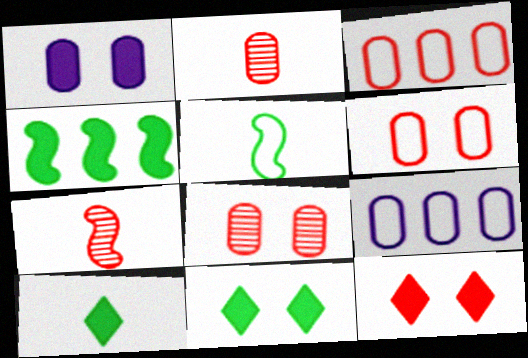[[3, 7, 12], 
[7, 9, 11]]